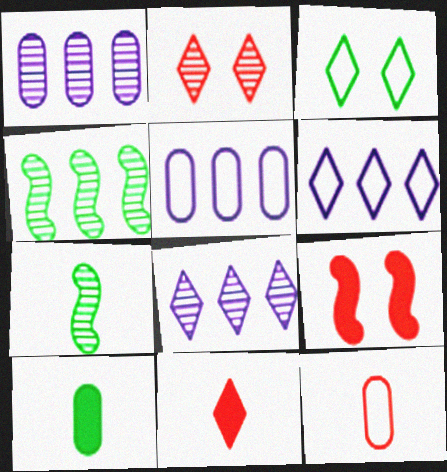[[1, 2, 7], 
[3, 4, 10], 
[3, 8, 11]]